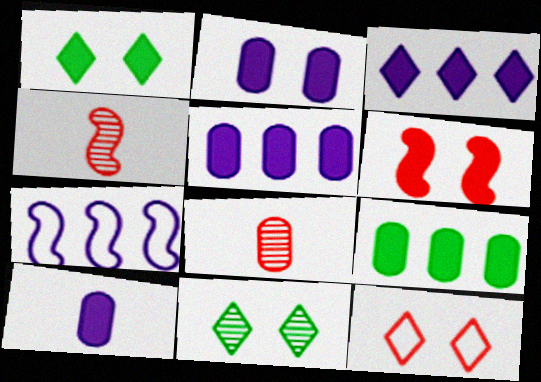[[1, 2, 6], 
[1, 7, 8], 
[2, 5, 10]]